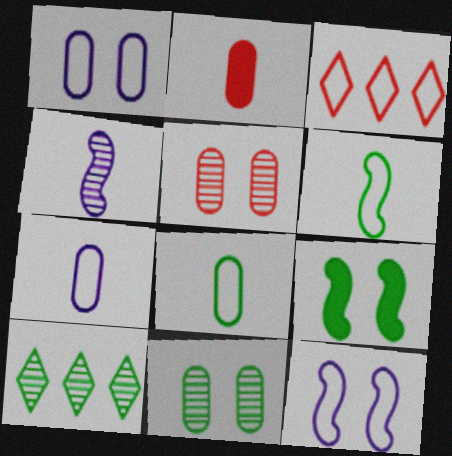[[1, 3, 6], 
[2, 10, 12], 
[3, 8, 12], 
[4, 5, 10], 
[8, 9, 10]]